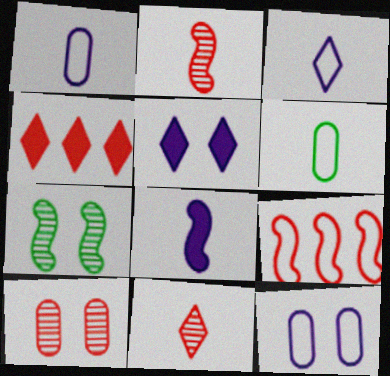[[1, 4, 7], 
[6, 8, 11], 
[7, 8, 9]]